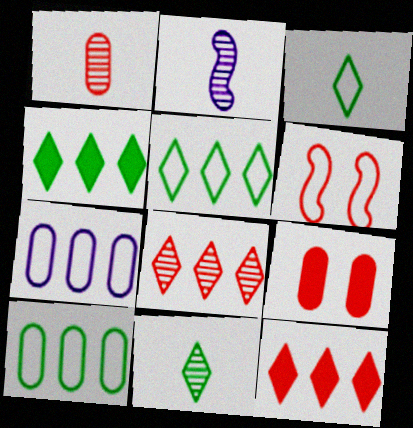[[1, 2, 11], 
[1, 6, 12], 
[2, 5, 9], 
[3, 6, 7]]